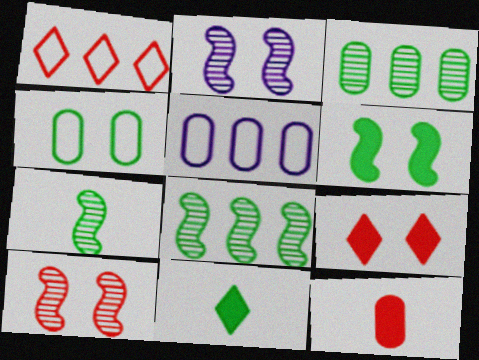[[1, 10, 12], 
[2, 4, 9], 
[4, 8, 11], 
[5, 7, 9], 
[5, 10, 11]]